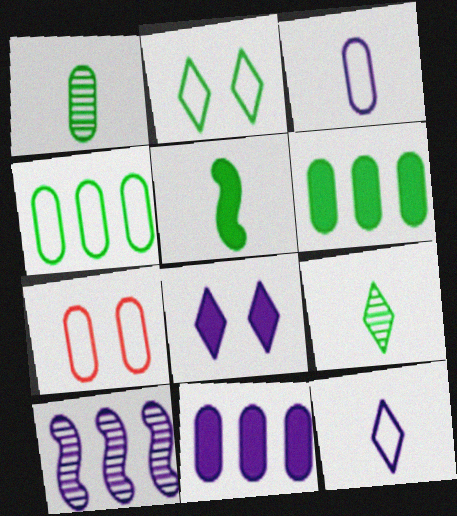[[1, 7, 11], 
[3, 4, 7], 
[3, 8, 10]]